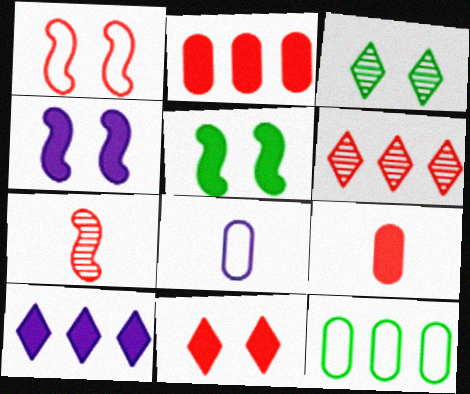[[1, 6, 9], 
[5, 6, 8], 
[5, 9, 10]]